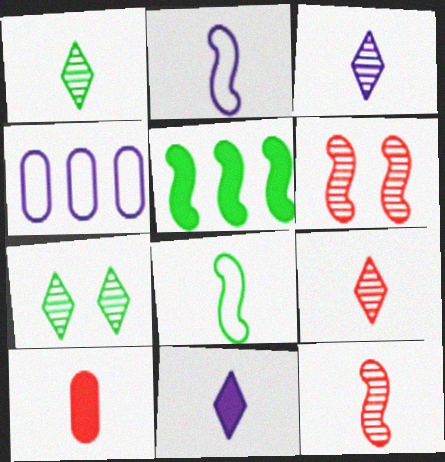[[1, 2, 10], 
[1, 3, 9], 
[2, 5, 6], 
[3, 8, 10]]